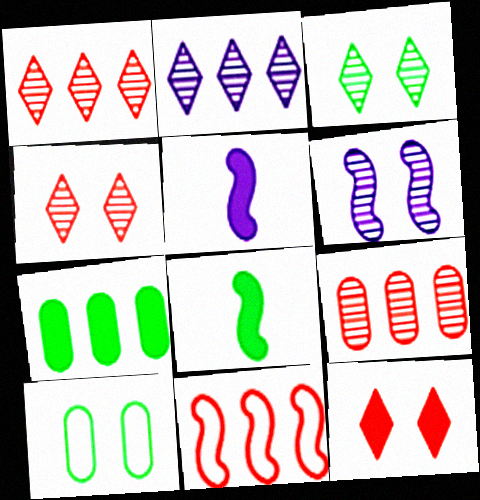[[1, 5, 10], 
[2, 7, 11], 
[5, 7, 12], 
[6, 8, 11], 
[6, 10, 12]]